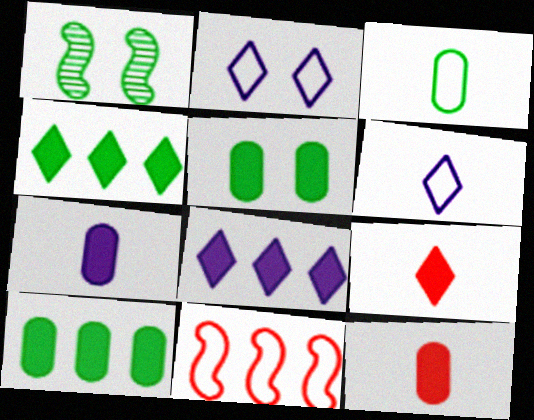[[1, 3, 4], 
[2, 3, 11]]